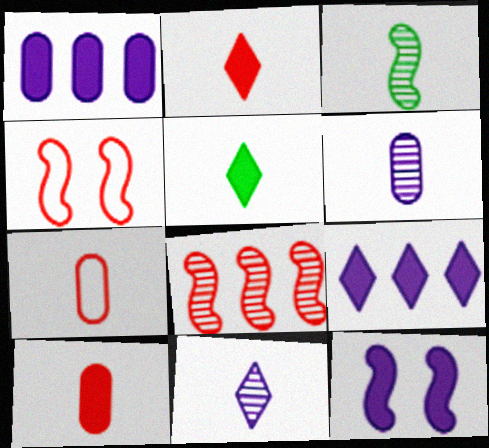[]